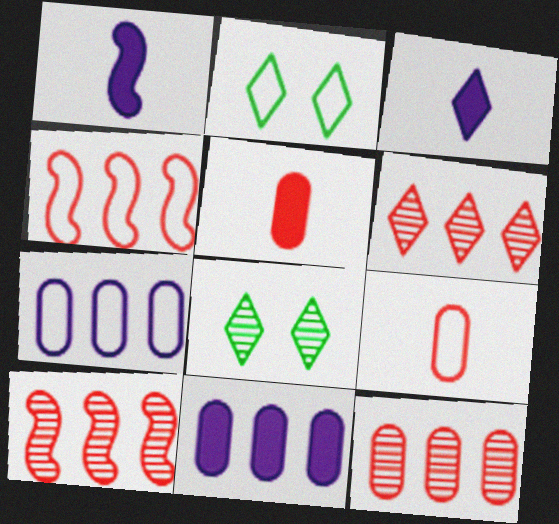[[1, 2, 12], 
[2, 3, 6], 
[6, 10, 12]]